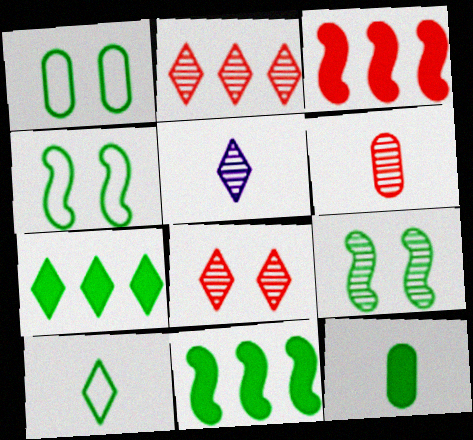[[1, 3, 5]]